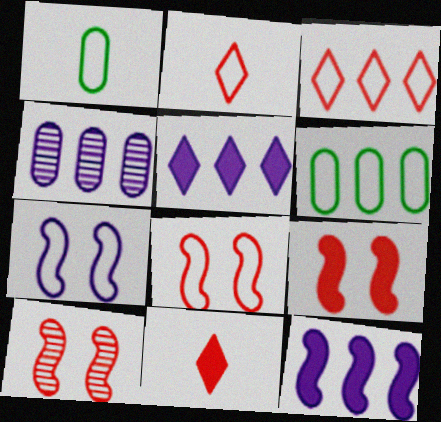[[1, 3, 7], 
[1, 5, 10], 
[2, 6, 7], 
[8, 9, 10]]